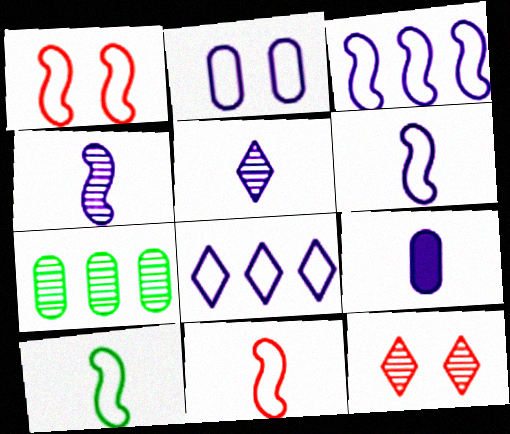[[1, 3, 10], 
[2, 6, 8], 
[4, 7, 12], 
[5, 6, 9], 
[6, 10, 11]]